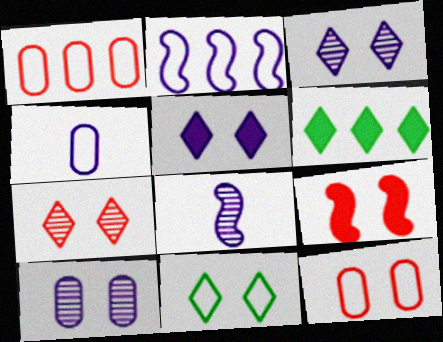[[5, 7, 11], 
[6, 8, 12], 
[7, 9, 12], 
[9, 10, 11]]